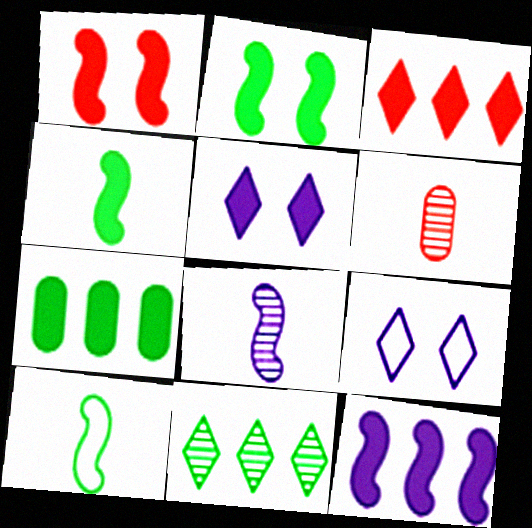[[1, 4, 12], 
[3, 7, 12]]